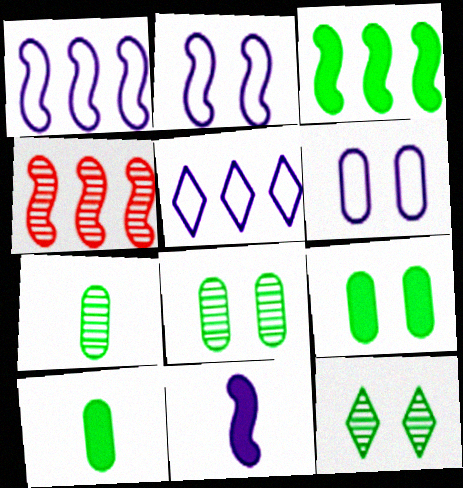[[1, 3, 4]]